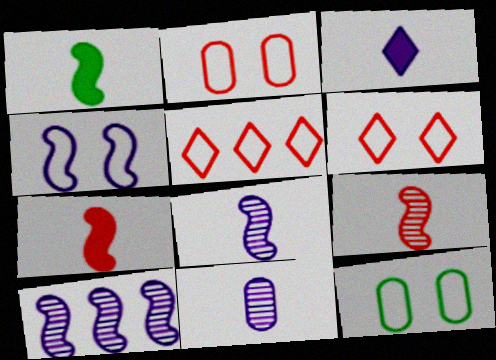[[4, 6, 12]]